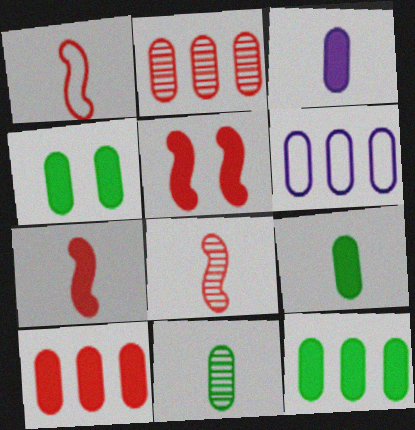[[1, 7, 8], 
[2, 6, 12], 
[3, 4, 10], 
[4, 9, 12]]